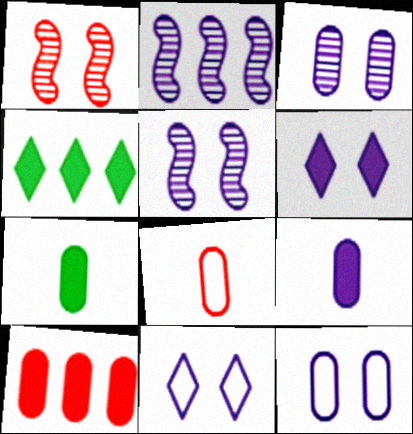[[2, 9, 11], 
[4, 5, 8], 
[5, 6, 12]]